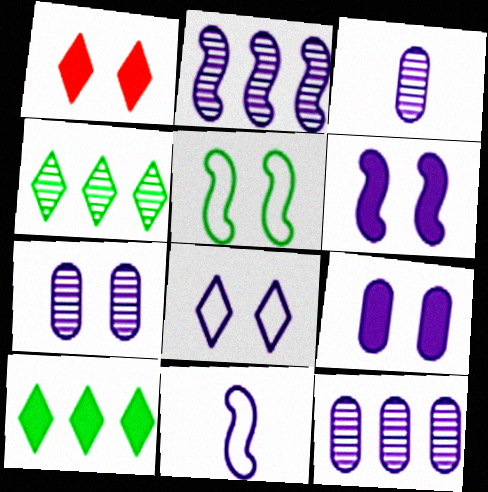[[1, 5, 7], 
[2, 6, 11], 
[3, 7, 12], 
[6, 7, 8]]